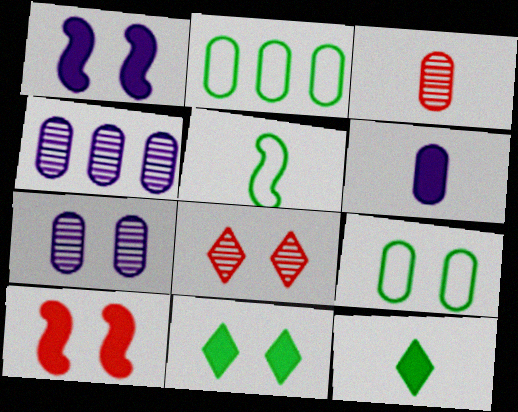[[1, 8, 9]]